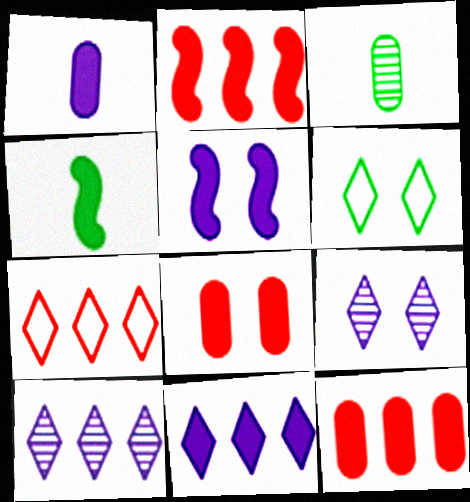[[1, 5, 11], 
[2, 4, 5], 
[3, 5, 7], 
[4, 8, 11]]